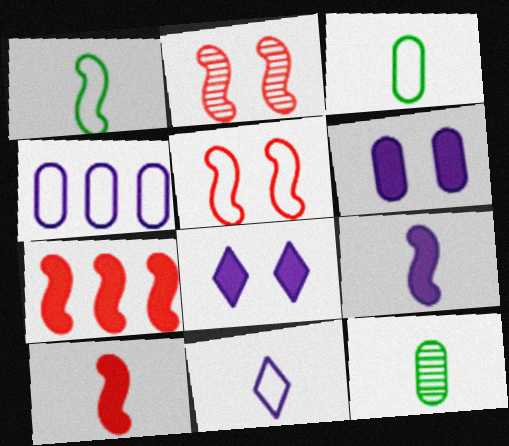[[10, 11, 12]]